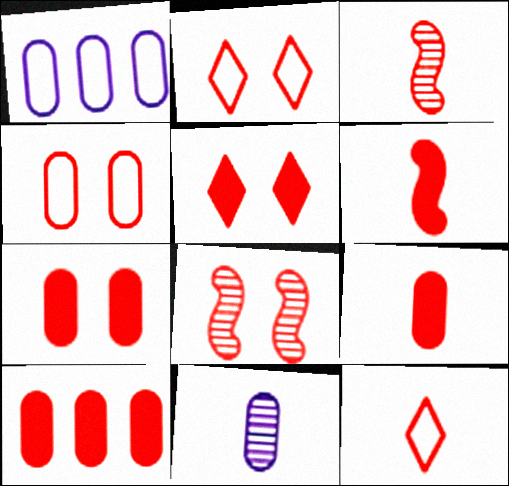[[2, 3, 10], 
[2, 7, 8], 
[3, 9, 12], 
[4, 5, 8], 
[5, 6, 10], 
[7, 9, 10], 
[8, 10, 12]]